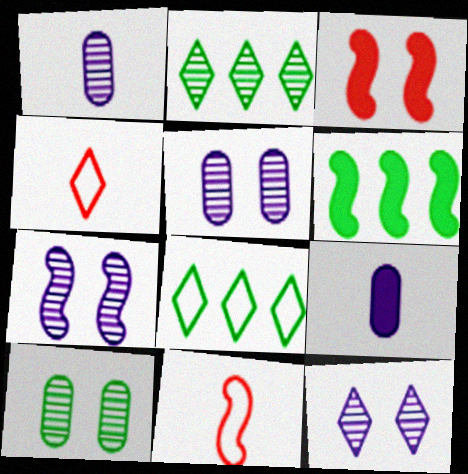[[1, 3, 8], 
[4, 5, 6], 
[5, 7, 12], 
[6, 7, 11]]